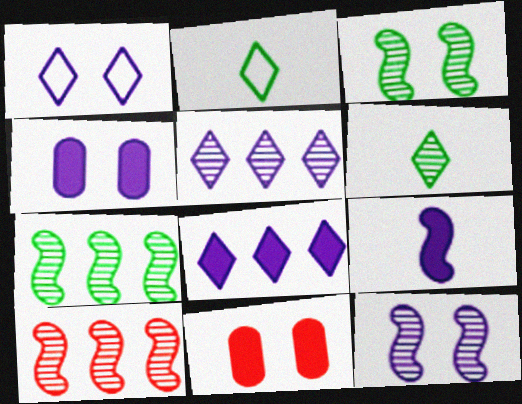[[1, 3, 11], 
[1, 4, 12], 
[2, 4, 10], 
[4, 8, 9]]